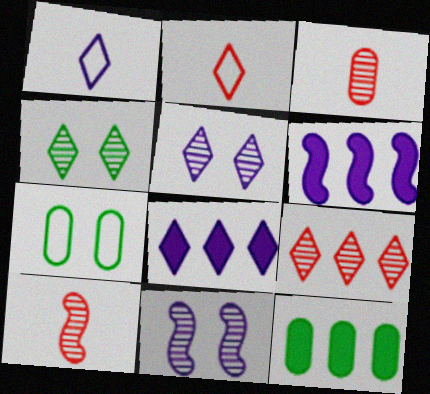[[1, 5, 8], 
[2, 4, 8], 
[2, 11, 12], 
[7, 8, 10]]